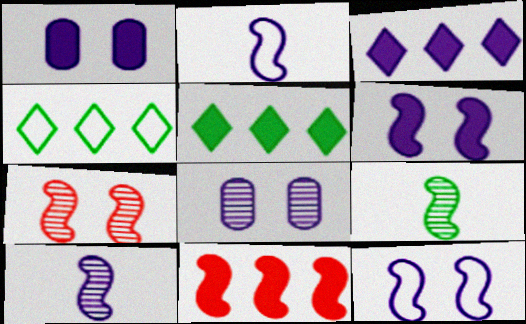[[2, 3, 8], 
[9, 11, 12]]